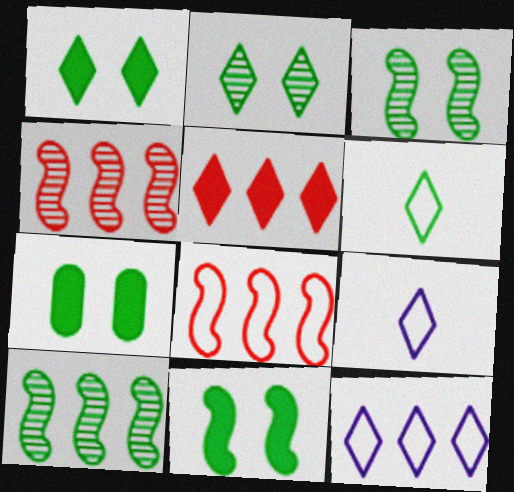[[1, 7, 11], 
[2, 5, 9], 
[4, 7, 9], 
[6, 7, 10]]